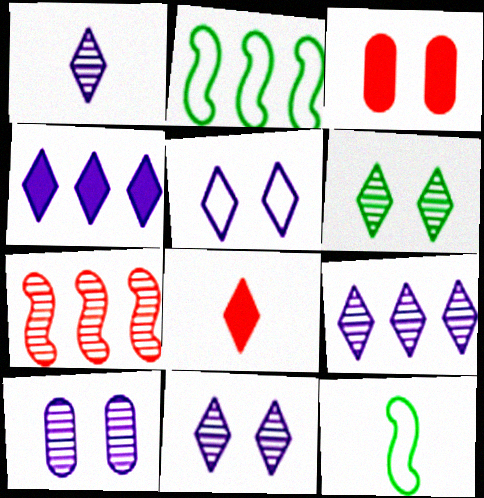[[1, 2, 3], 
[1, 4, 5], 
[1, 9, 11], 
[2, 8, 10], 
[3, 9, 12]]